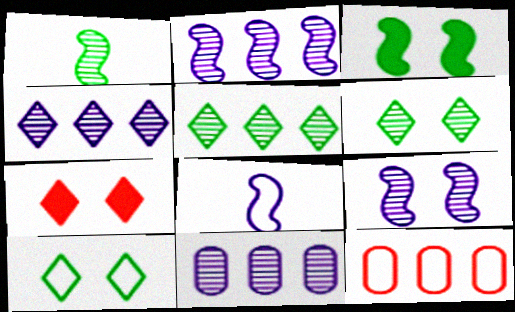[[2, 4, 11], 
[8, 10, 12]]